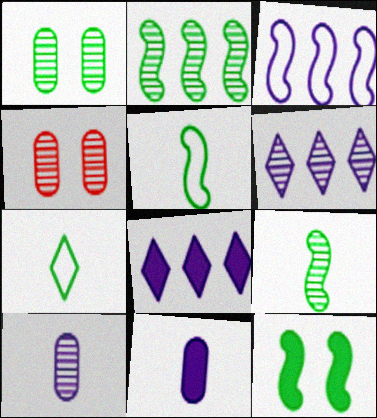[[2, 5, 12], 
[4, 5, 8], 
[4, 6, 9]]